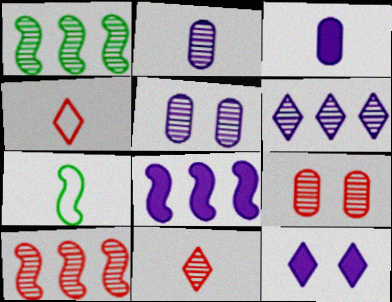[[1, 5, 11], 
[3, 7, 11], 
[3, 8, 12], 
[9, 10, 11]]